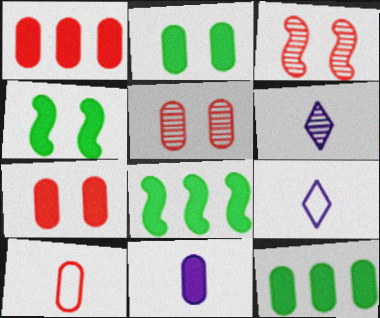[[1, 2, 11], 
[1, 5, 10], 
[3, 9, 12], 
[5, 8, 9], 
[7, 11, 12]]